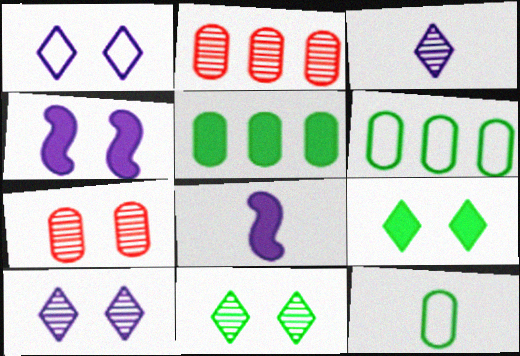[]